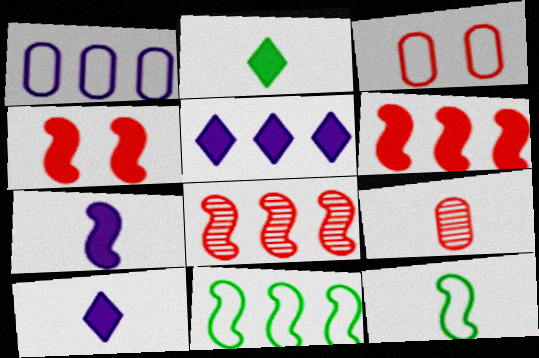[[9, 10, 12]]